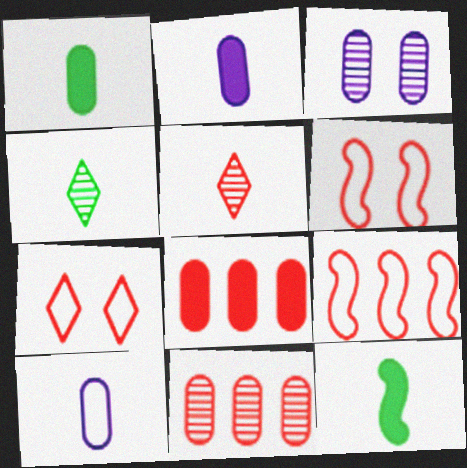[[5, 6, 8], 
[5, 10, 12]]